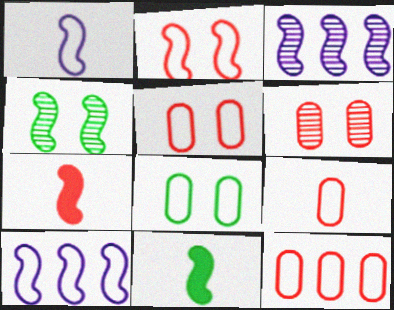[[2, 3, 11], 
[4, 7, 10], 
[5, 9, 12]]